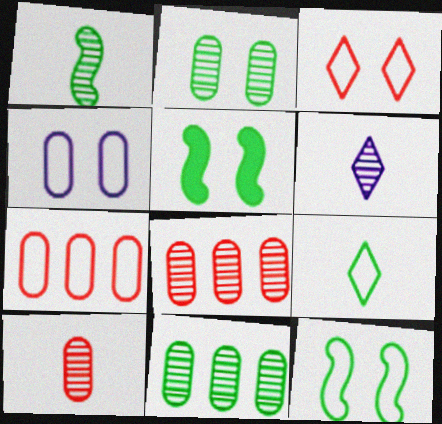[[1, 6, 10], 
[3, 4, 12], 
[5, 6, 7], 
[5, 9, 11]]